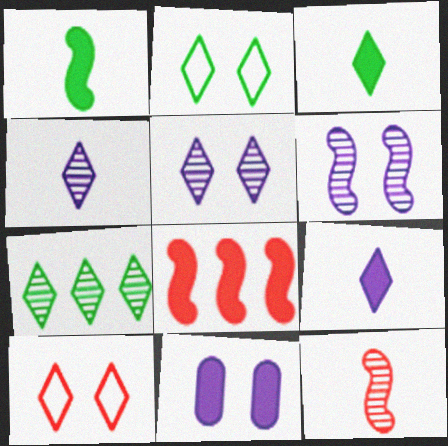[[2, 3, 7], 
[3, 8, 11], 
[7, 9, 10]]